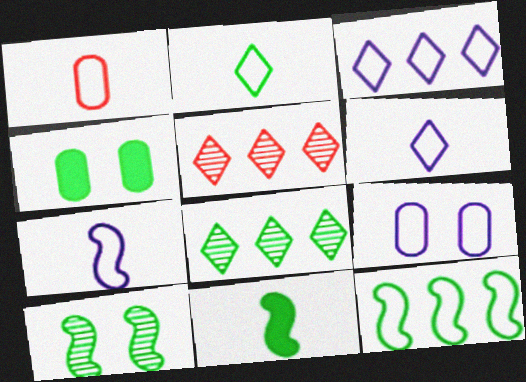[[1, 2, 7], 
[3, 7, 9], 
[4, 5, 7], 
[5, 9, 11], 
[10, 11, 12]]